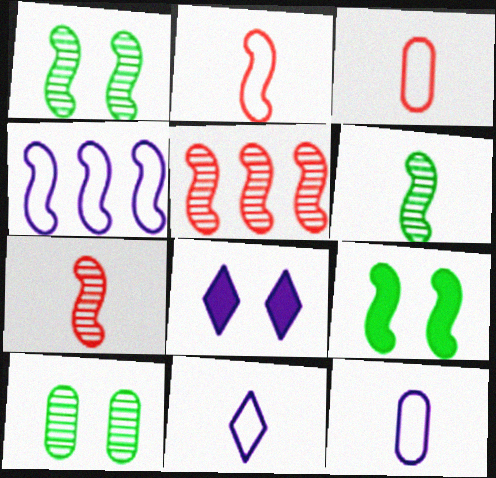[[4, 7, 9]]